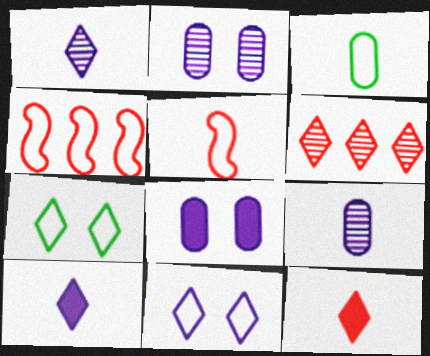[[3, 4, 11], 
[6, 7, 10]]